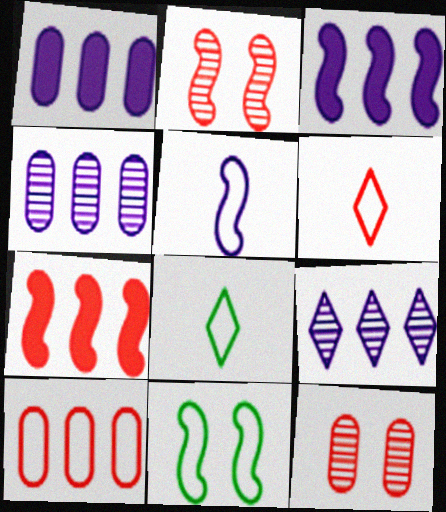[[1, 2, 8], 
[3, 8, 12], 
[6, 7, 12]]